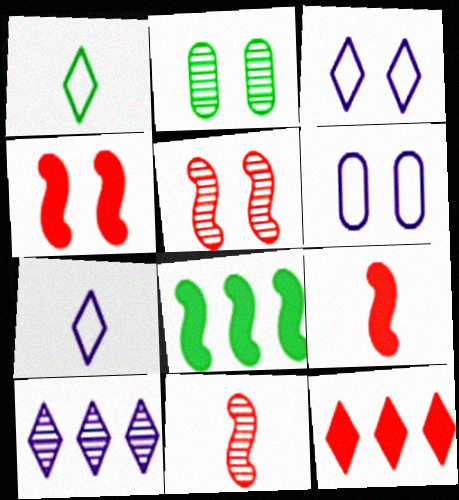[[1, 2, 8], 
[2, 3, 4], 
[2, 10, 11]]